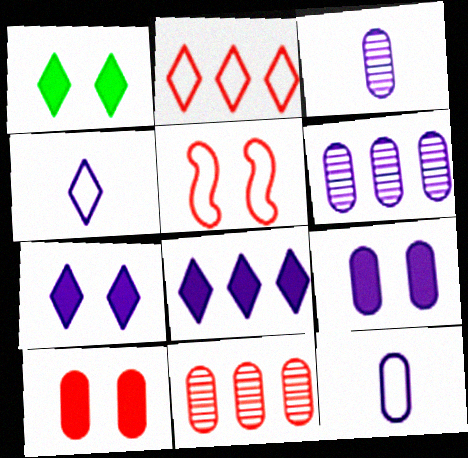[[6, 9, 12]]